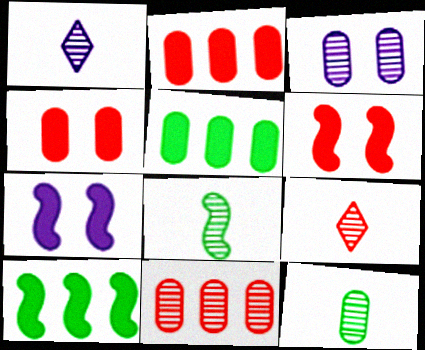[[3, 11, 12]]